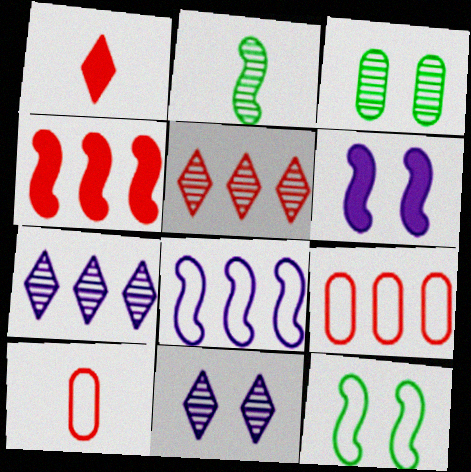[[1, 3, 8], 
[4, 5, 9]]